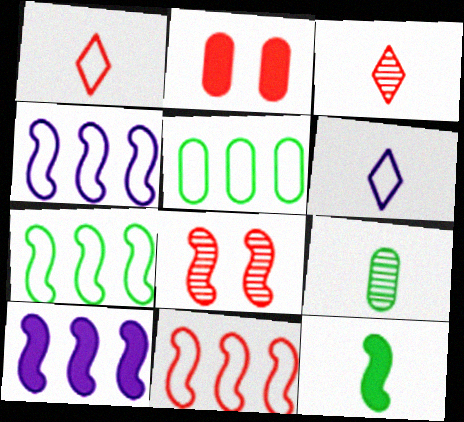[[2, 3, 11], 
[4, 7, 11], 
[4, 8, 12]]